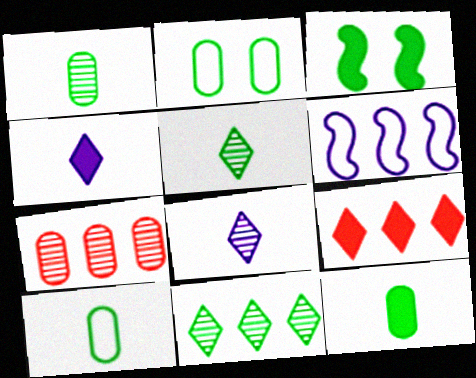[[1, 10, 12], 
[3, 10, 11]]